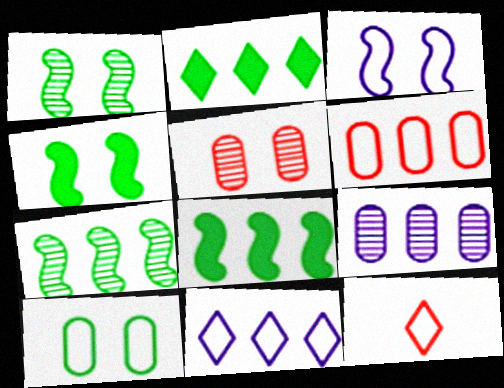[[4, 9, 12]]